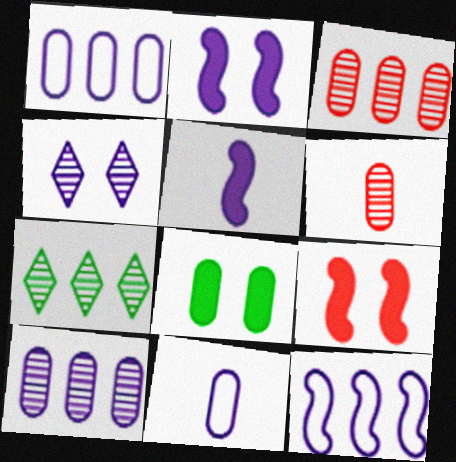[[1, 4, 5], 
[1, 6, 8], 
[3, 8, 11], 
[7, 9, 11]]